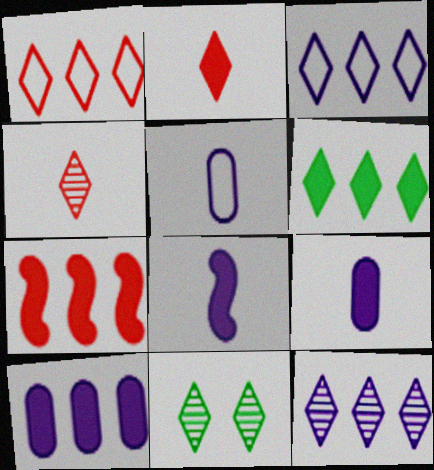[[1, 6, 12], 
[2, 3, 11], 
[4, 11, 12], 
[5, 7, 11], 
[6, 7, 10]]